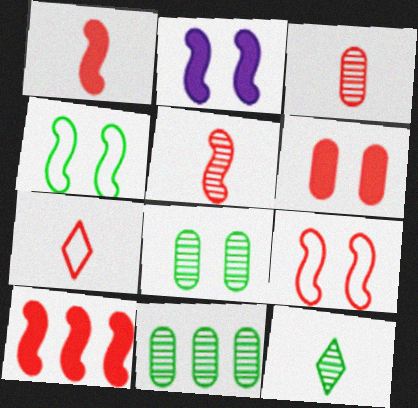[[1, 3, 7], 
[2, 7, 11], 
[5, 9, 10]]